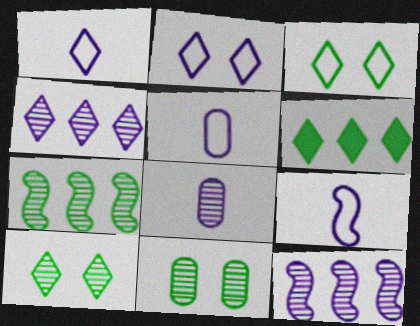[[1, 5, 9]]